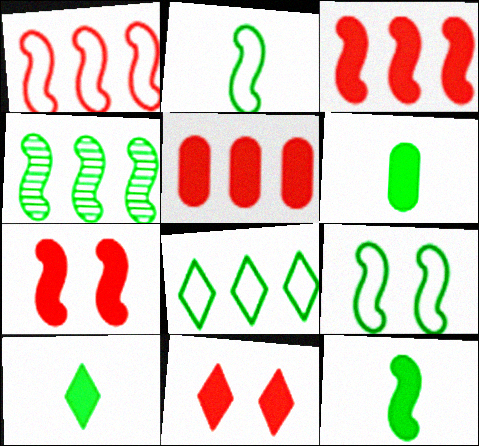[[4, 9, 12], 
[6, 10, 12]]